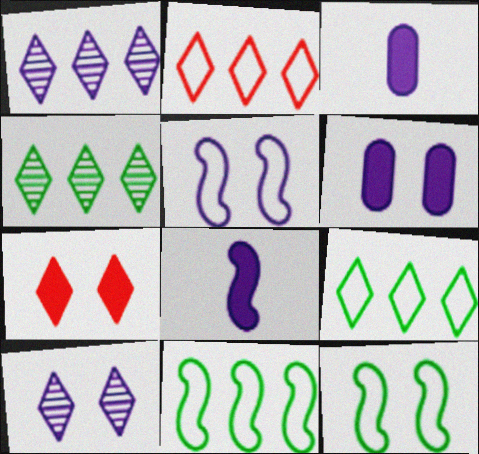[[1, 3, 5], 
[5, 6, 10]]